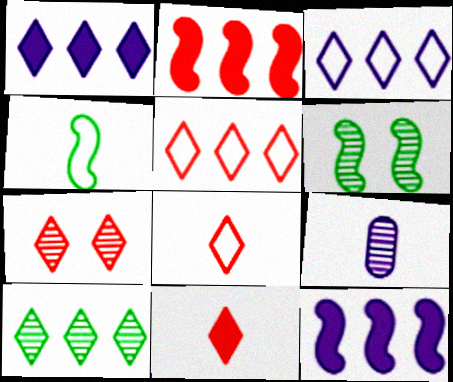[[1, 5, 10], 
[4, 9, 11], 
[5, 7, 11]]